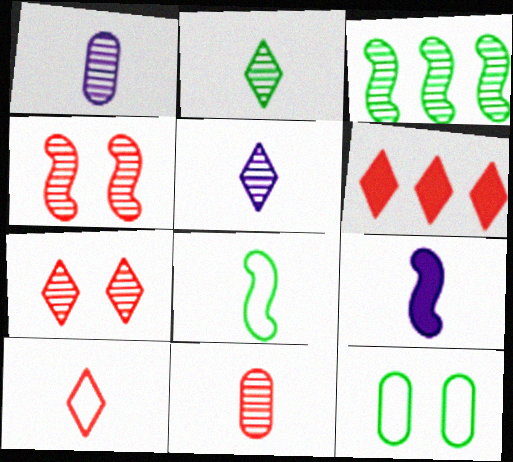[[1, 3, 7], 
[6, 7, 10]]